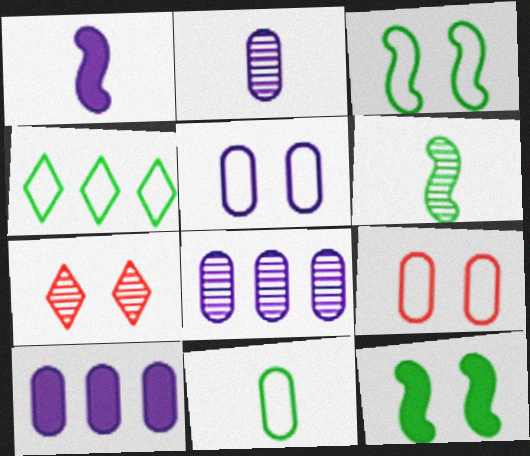[[2, 5, 10], 
[3, 4, 11], 
[5, 7, 12], 
[6, 7, 8]]